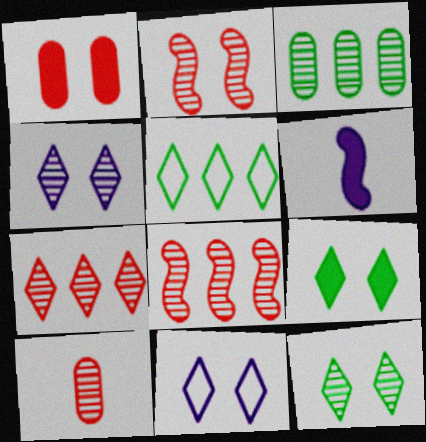[[2, 7, 10]]